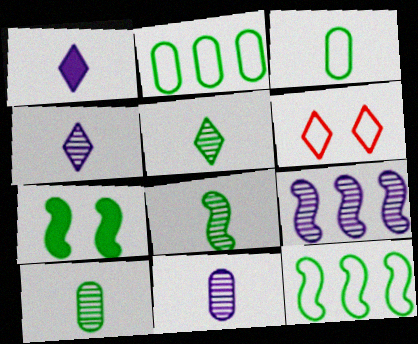[[2, 5, 7], 
[5, 8, 10], 
[7, 8, 12]]